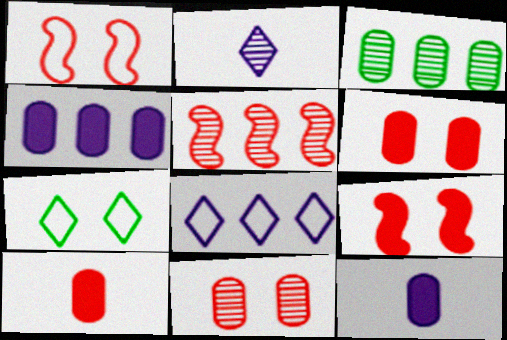[[5, 7, 12]]